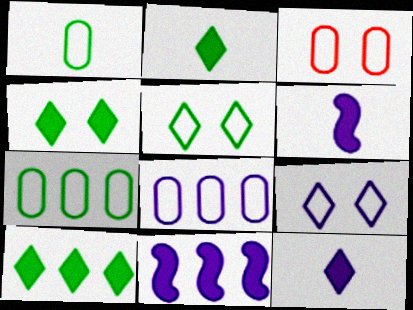[[1, 3, 8], 
[2, 4, 10]]